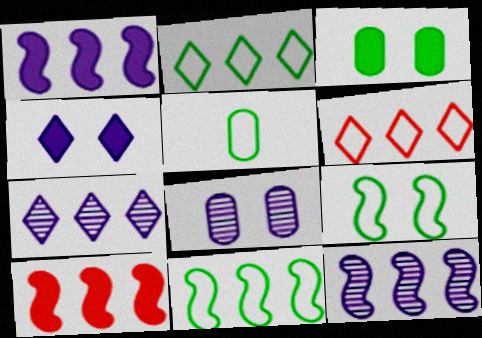[[2, 5, 9], 
[10, 11, 12]]